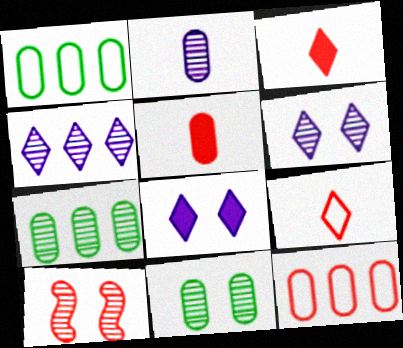[[3, 10, 12], 
[6, 10, 11]]